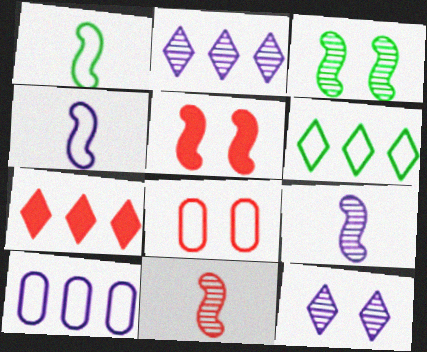[[2, 6, 7], 
[4, 6, 8], 
[7, 8, 11]]